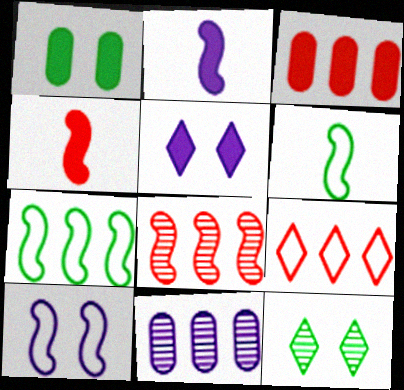[[3, 8, 9]]